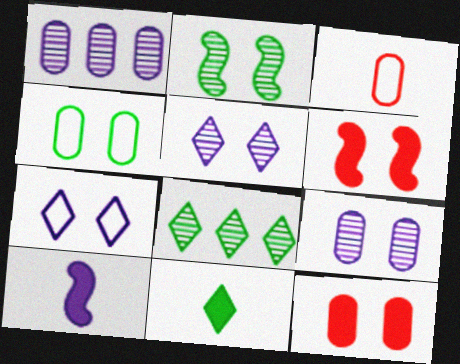[[1, 7, 10], 
[2, 7, 12], 
[4, 5, 6], 
[4, 9, 12]]